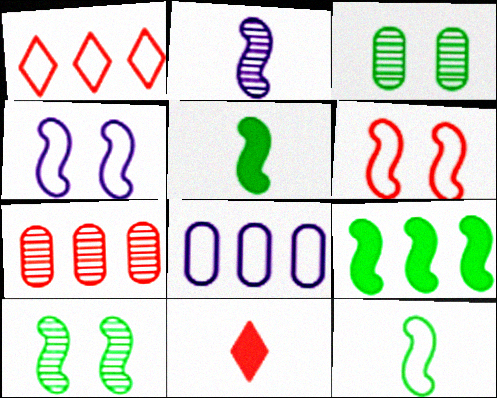[[2, 6, 9], 
[6, 7, 11], 
[8, 10, 11], 
[9, 10, 12]]